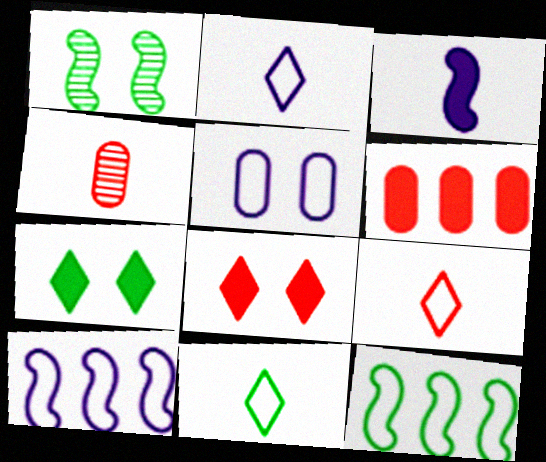[[1, 2, 6], 
[1, 5, 8], 
[2, 5, 10], 
[2, 9, 11], 
[3, 4, 11], 
[3, 6, 7], 
[4, 7, 10], 
[5, 9, 12]]